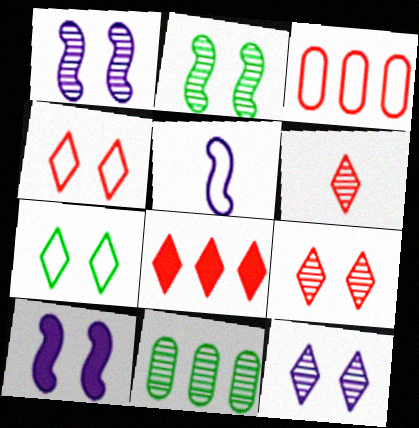[[1, 6, 11], 
[3, 5, 7], 
[4, 6, 8]]